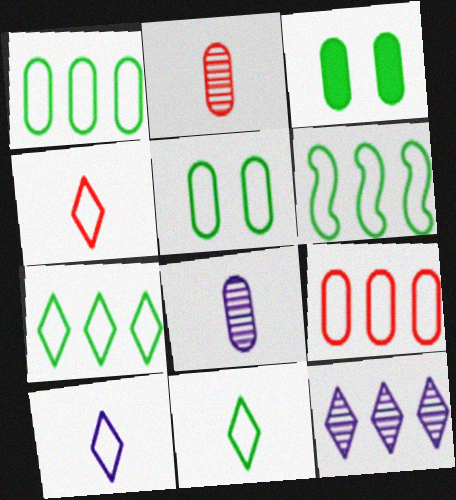[[1, 6, 7], 
[3, 8, 9], 
[4, 10, 11], 
[5, 6, 11]]